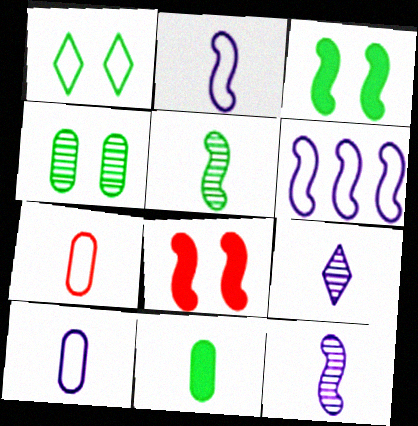[[1, 3, 4], 
[1, 6, 7], 
[5, 6, 8]]